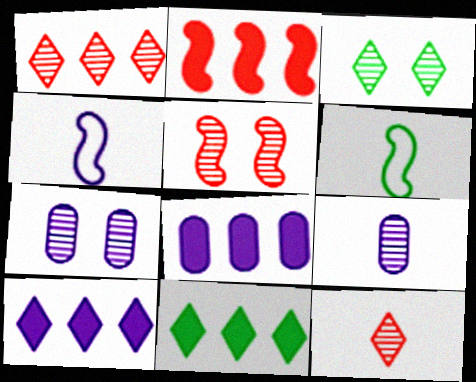[[2, 8, 11], 
[3, 5, 7], 
[4, 7, 10]]